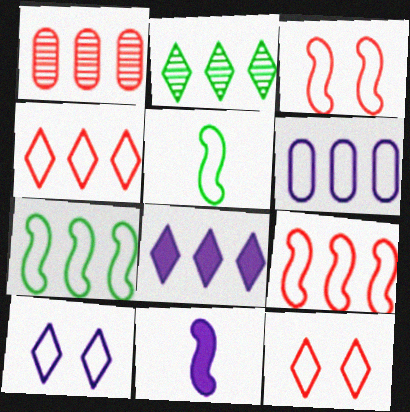[[1, 7, 8], 
[2, 4, 8], 
[4, 6, 7], 
[5, 6, 12]]